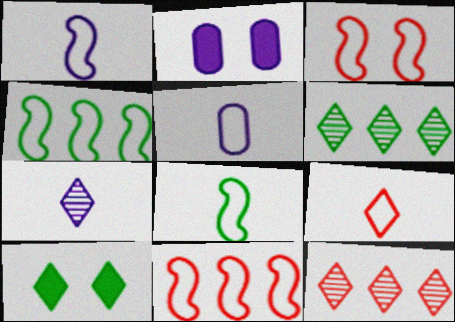[[1, 3, 4], 
[2, 8, 12], 
[5, 8, 9]]